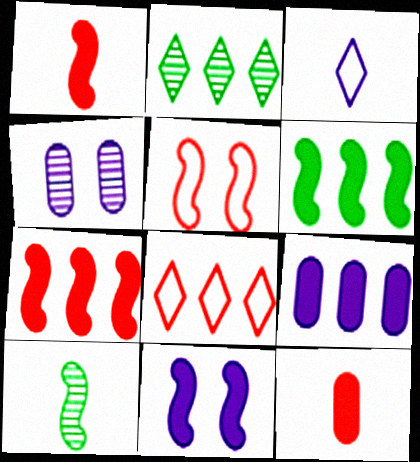[[1, 6, 11], 
[3, 10, 12]]